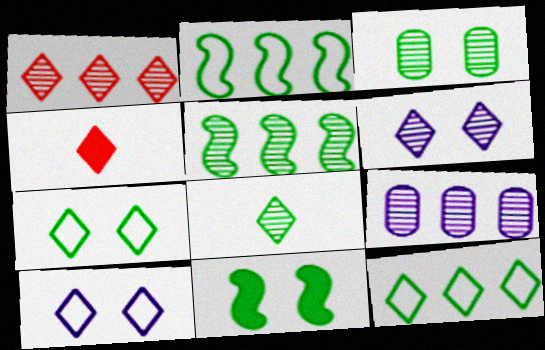[[1, 5, 9], 
[1, 6, 8], 
[3, 5, 8], 
[3, 7, 11], 
[4, 6, 12]]